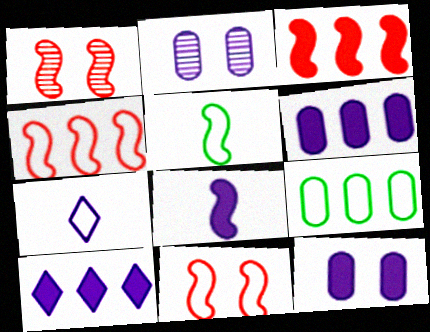[[7, 9, 11], 
[8, 10, 12]]